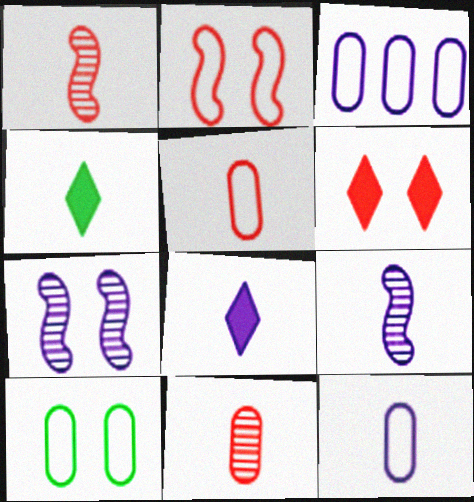[[1, 4, 12], 
[3, 5, 10], 
[3, 7, 8], 
[4, 5, 9], 
[6, 7, 10], 
[8, 9, 12]]